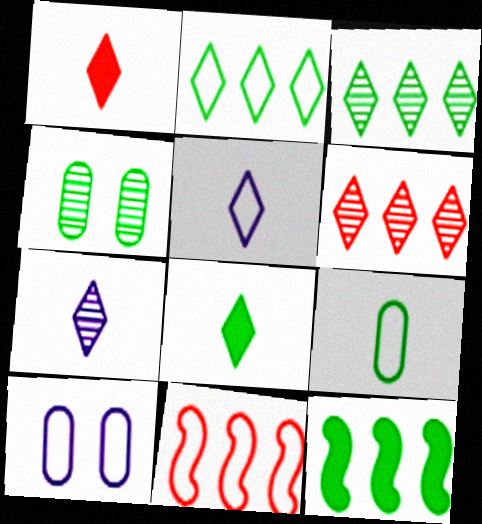[]